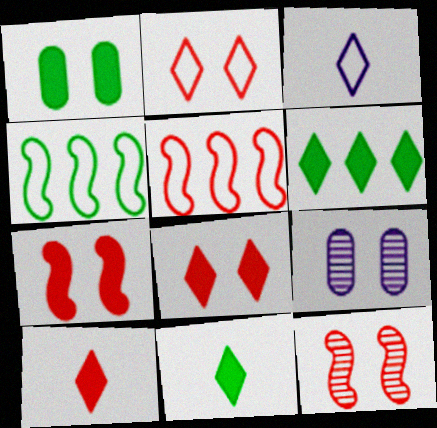[[4, 9, 10], 
[5, 9, 11]]